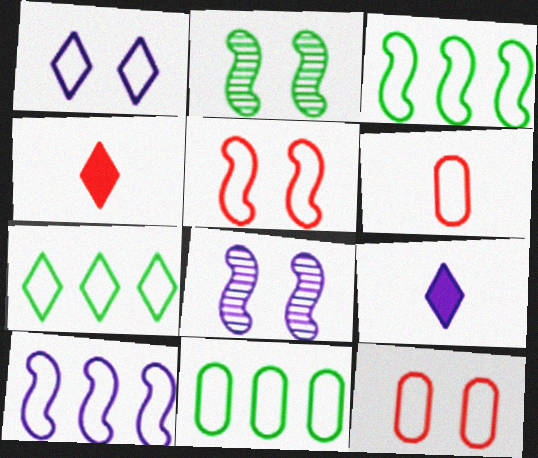[[1, 3, 6], 
[3, 7, 11], 
[4, 8, 11]]